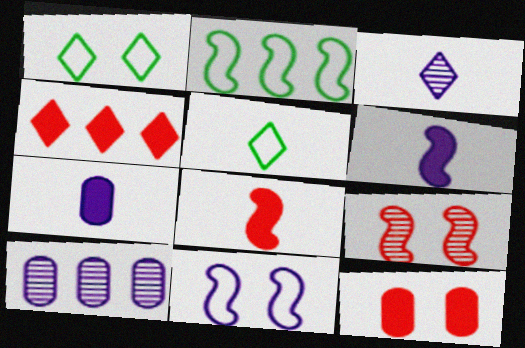[[1, 3, 4], 
[1, 8, 10], 
[2, 3, 12], 
[2, 4, 10], 
[2, 6, 9], 
[4, 8, 12]]